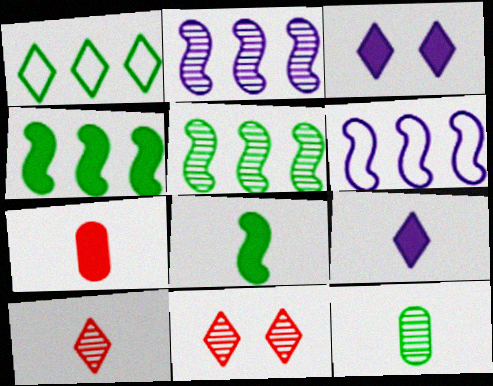[[1, 3, 10], 
[1, 9, 11], 
[2, 11, 12], 
[3, 4, 7], 
[7, 8, 9]]